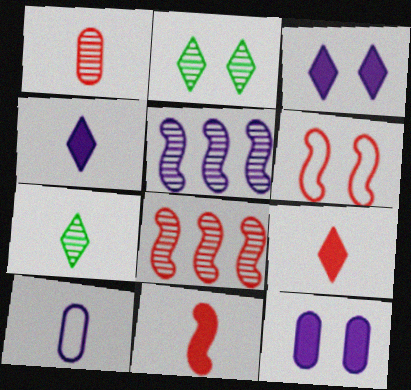[[1, 2, 5], 
[2, 6, 12], 
[3, 5, 10], 
[6, 8, 11], 
[7, 10, 11]]